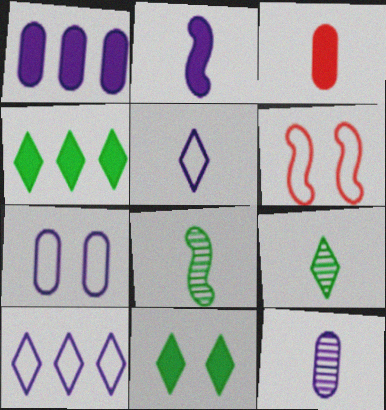[[1, 6, 9], 
[1, 7, 12], 
[2, 5, 12], 
[3, 5, 8], 
[4, 6, 12]]